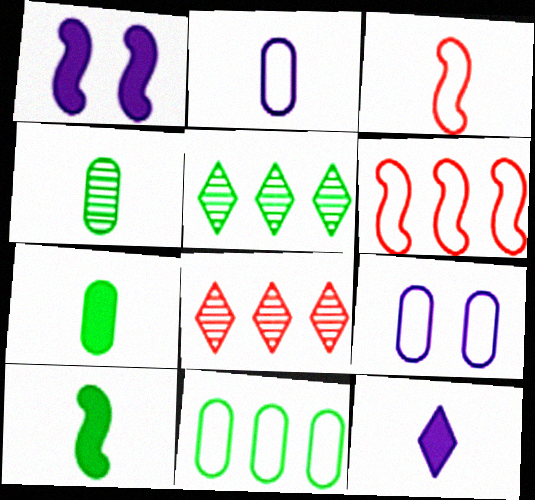[[3, 4, 12], 
[8, 9, 10]]